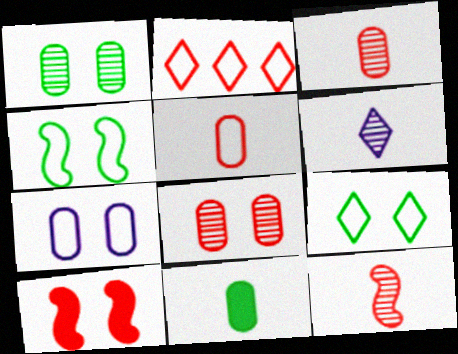[[2, 3, 10]]